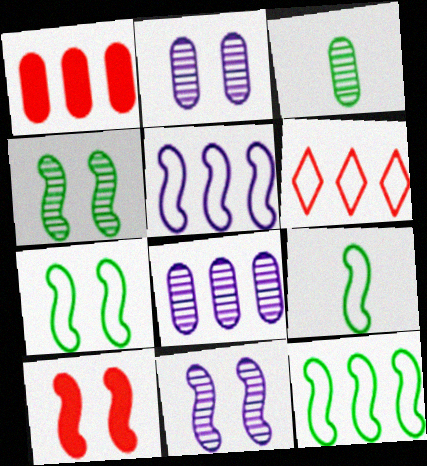[[7, 9, 12], 
[7, 10, 11]]